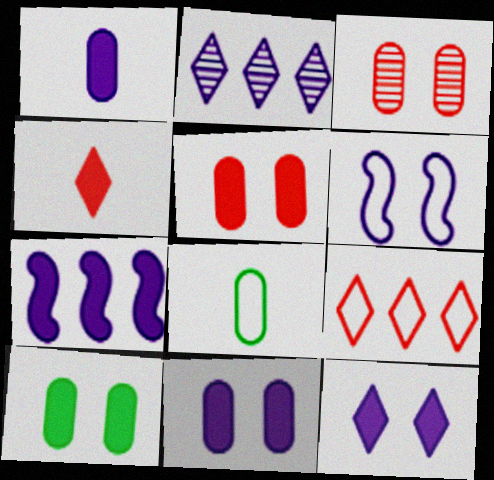[[1, 2, 6], 
[1, 7, 12], 
[4, 7, 10], 
[5, 10, 11], 
[6, 8, 9]]